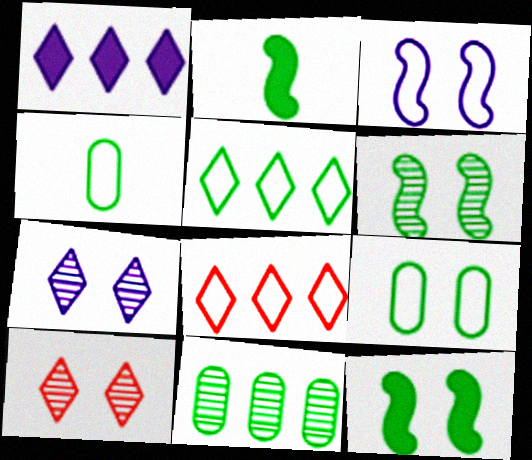[[3, 4, 8]]